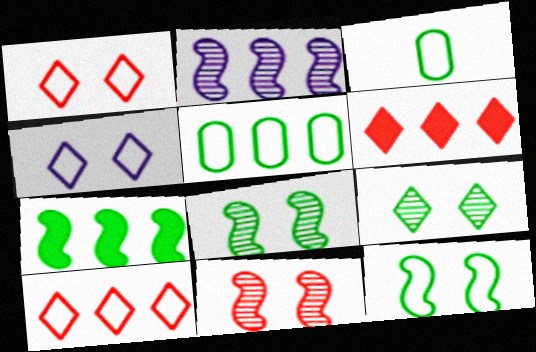[[2, 5, 6], 
[3, 7, 9]]